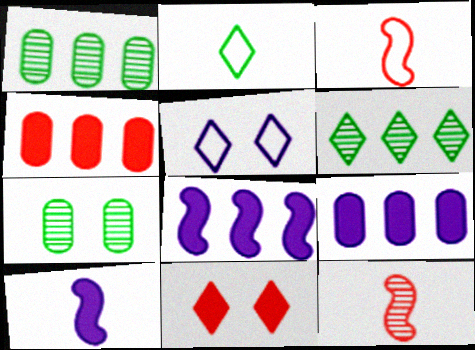[]